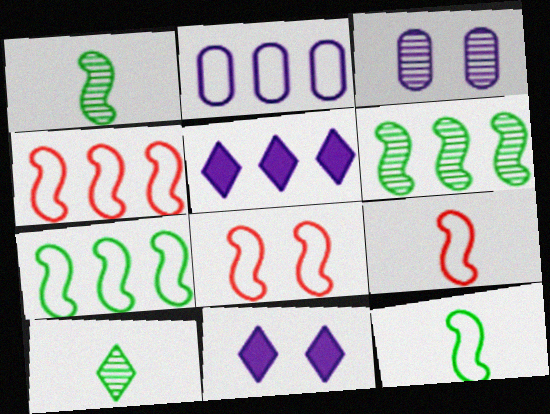[[4, 8, 9]]